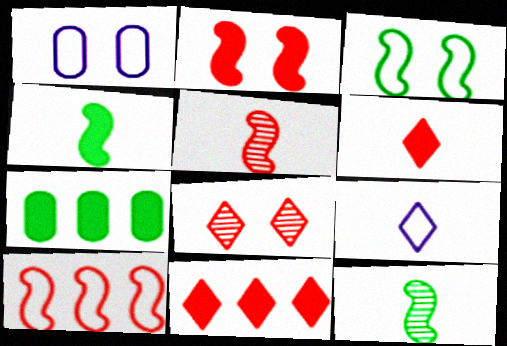[[1, 11, 12], 
[2, 5, 10]]